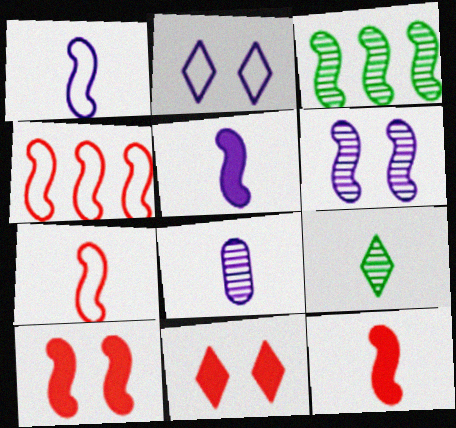[[1, 3, 10]]